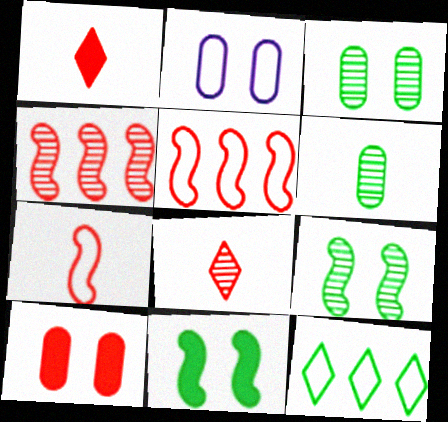[[2, 3, 10], 
[2, 7, 12], 
[5, 8, 10], 
[6, 11, 12]]